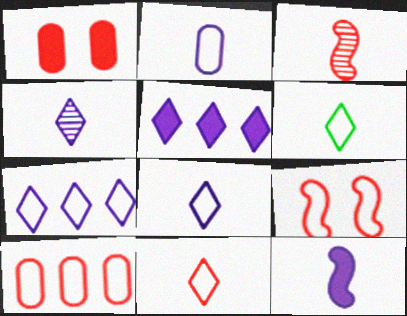[[2, 4, 12], 
[6, 8, 11], 
[9, 10, 11]]